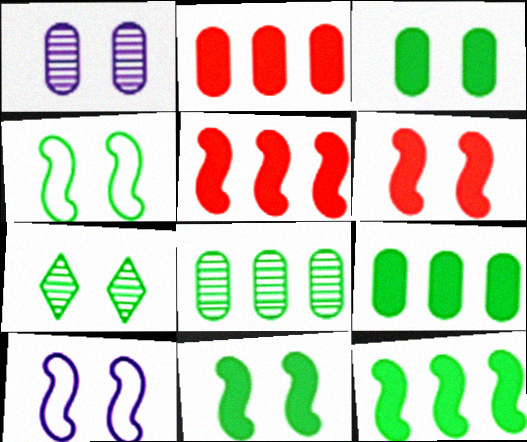[[3, 4, 7]]